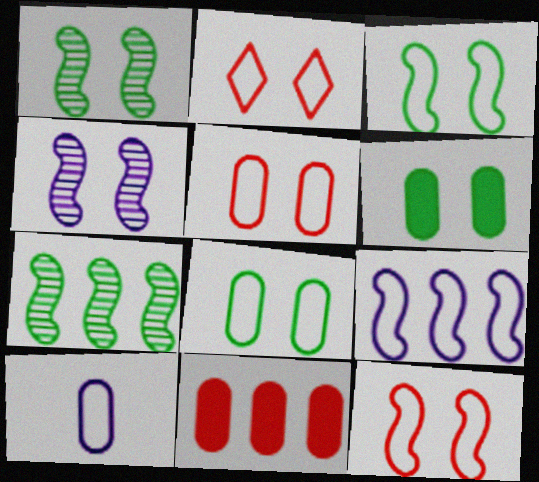[[2, 4, 6], 
[2, 5, 12]]